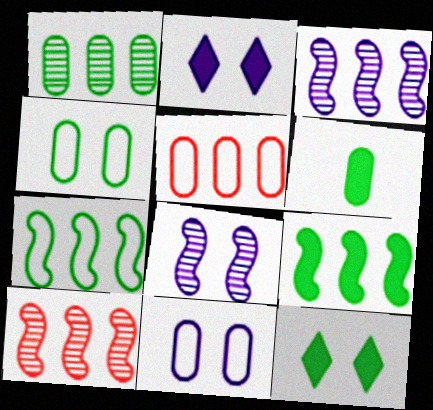[[1, 4, 6], 
[2, 8, 11], 
[6, 9, 12]]